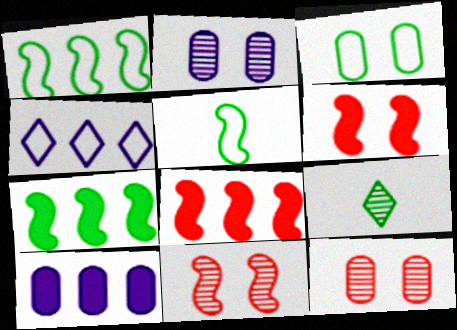[[3, 7, 9]]